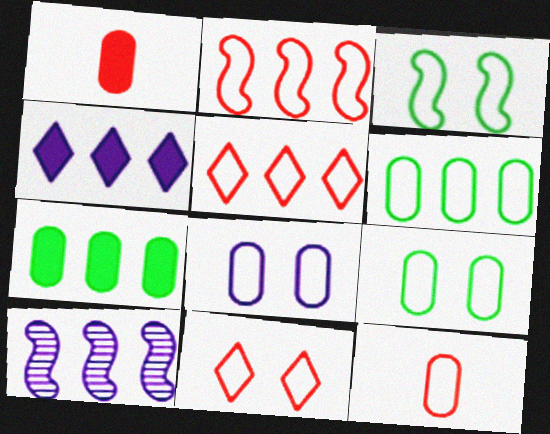[[2, 11, 12], 
[3, 8, 11], 
[5, 7, 10], 
[6, 8, 12]]